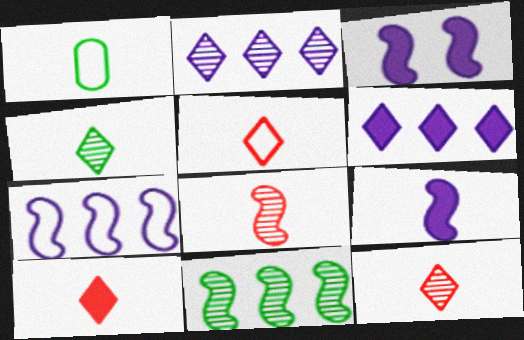[[1, 9, 12], 
[5, 10, 12]]